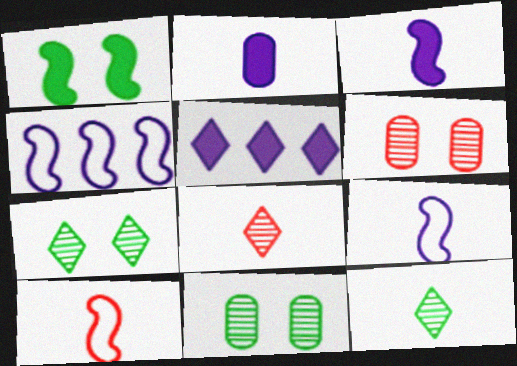[[2, 10, 12], 
[5, 10, 11]]